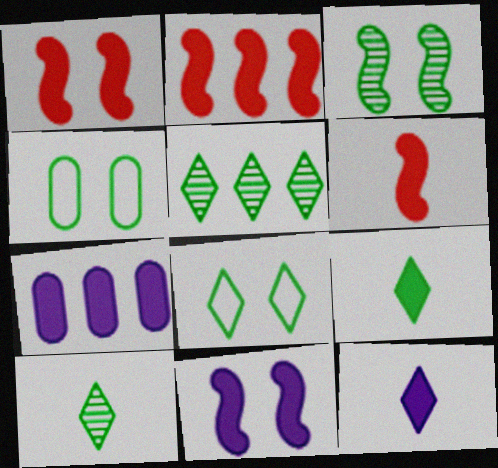[[1, 2, 6], 
[1, 7, 9], 
[5, 8, 9], 
[7, 11, 12]]